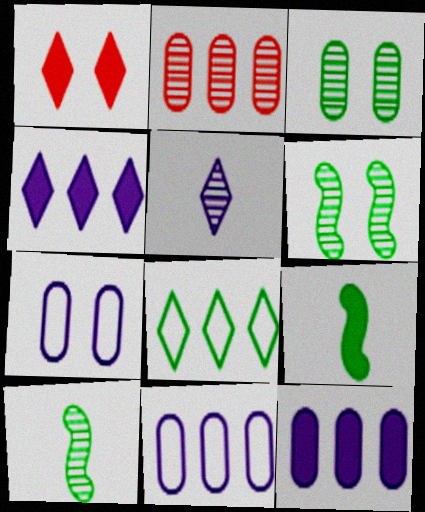[[1, 5, 8], 
[1, 6, 7], 
[1, 9, 12], 
[1, 10, 11], 
[2, 5, 6], 
[3, 8, 9]]